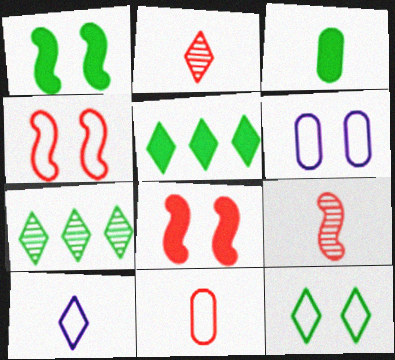[[1, 3, 5], 
[3, 9, 10], 
[4, 6, 12], 
[5, 6, 9]]